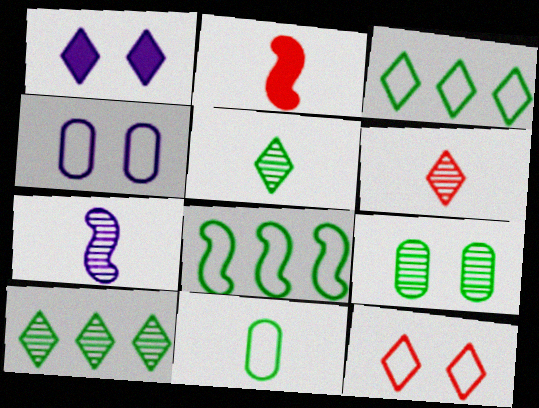[[1, 3, 6], 
[2, 4, 10]]